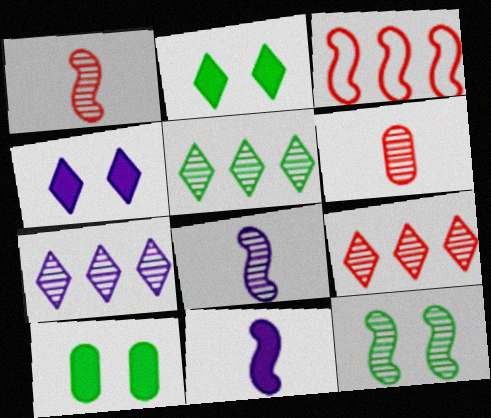[[3, 11, 12], 
[5, 7, 9], 
[6, 7, 12]]